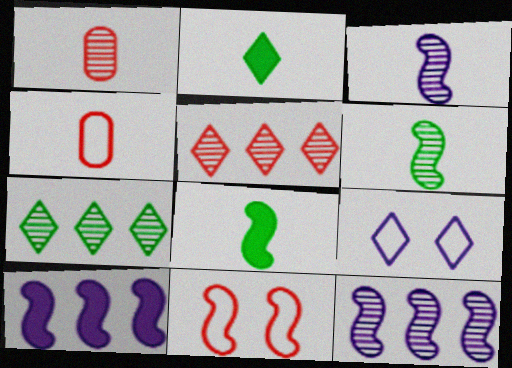[[2, 3, 4], 
[2, 5, 9], 
[6, 10, 11], 
[8, 11, 12]]